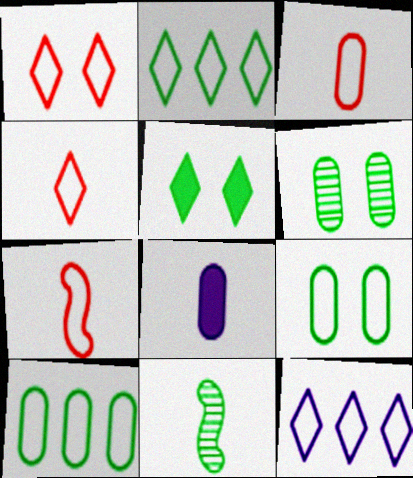[[3, 4, 7], 
[4, 8, 11], 
[5, 10, 11], 
[7, 9, 12]]